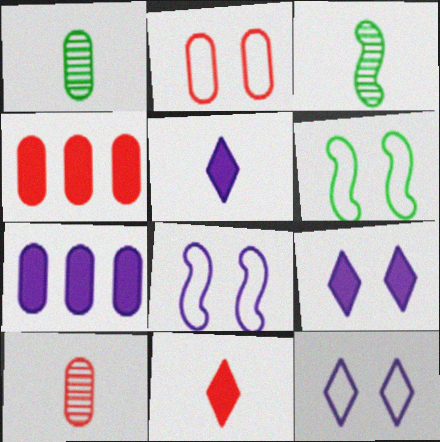[[1, 2, 7], 
[2, 4, 10], 
[2, 6, 12], 
[3, 4, 12]]